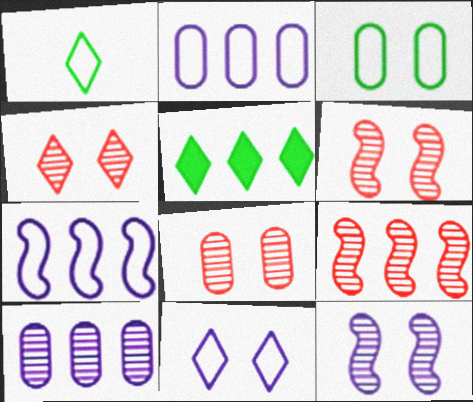[[2, 5, 9], 
[4, 6, 8]]